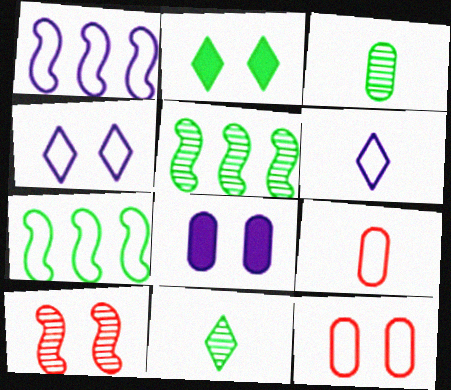[[2, 3, 7], 
[4, 7, 9], 
[6, 7, 12]]